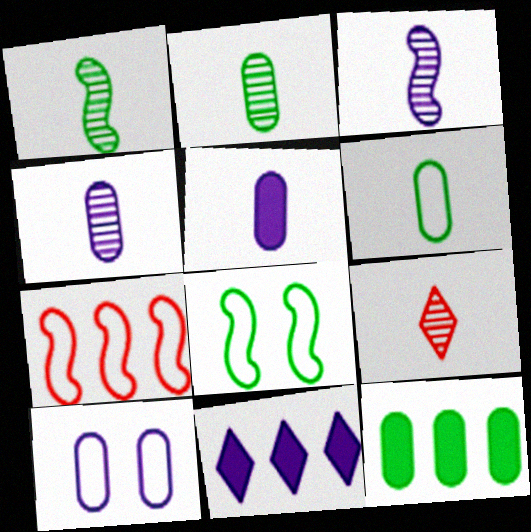[[1, 4, 9], 
[2, 3, 9], 
[3, 10, 11]]